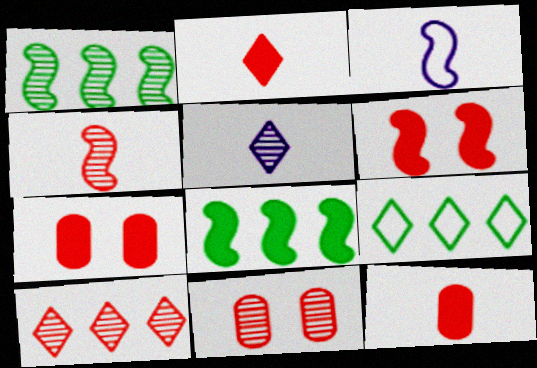[[1, 3, 6], 
[1, 5, 11], 
[4, 10, 11]]